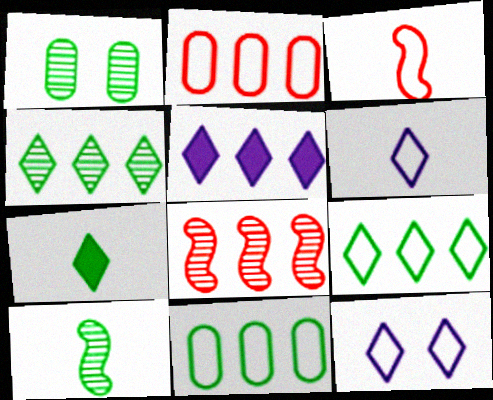[[1, 3, 5], 
[1, 4, 10], 
[3, 11, 12], 
[5, 8, 11]]